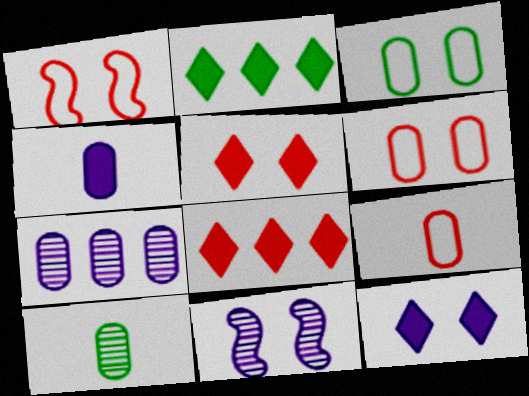[[2, 9, 11], 
[3, 5, 11], 
[4, 9, 10]]